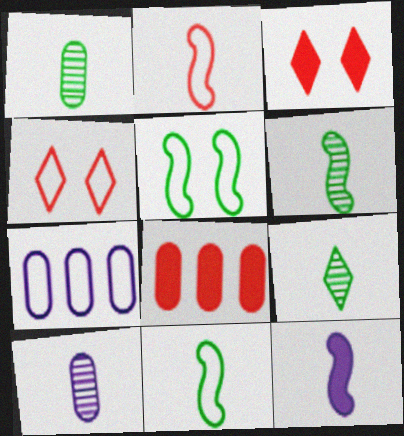[[1, 6, 9], 
[2, 6, 12], 
[3, 6, 7], 
[4, 7, 11]]